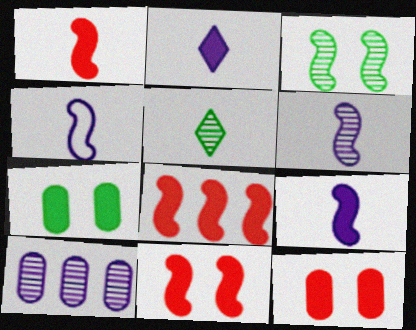[[1, 8, 11], 
[2, 7, 8], 
[3, 4, 8], 
[4, 6, 9]]